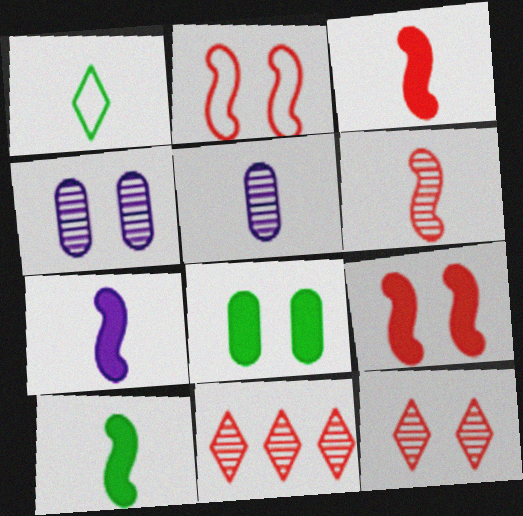[[1, 3, 5], 
[3, 7, 10]]